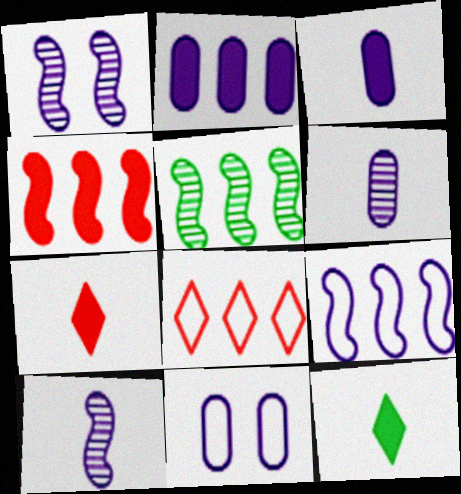[[2, 5, 8], 
[2, 6, 11], 
[4, 5, 9], 
[5, 7, 11]]